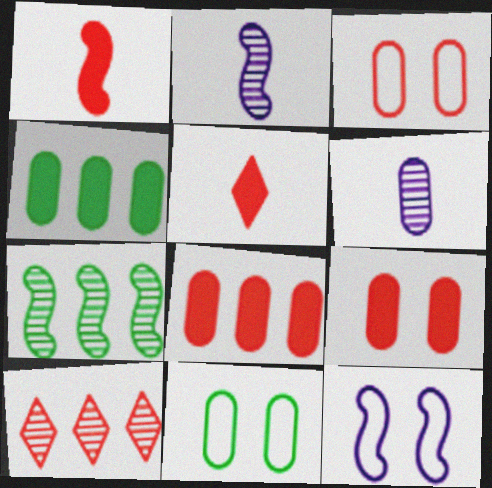[[1, 3, 10], 
[1, 7, 12], 
[3, 4, 6], 
[6, 8, 11]]